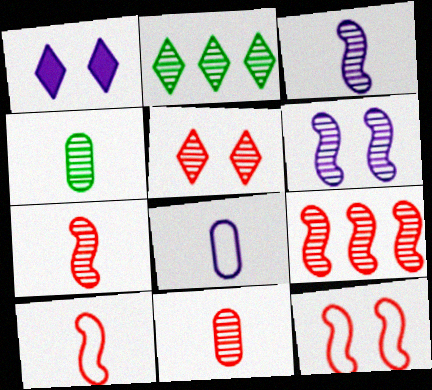[[2, 6, 11], 
[5, 9, 11]]